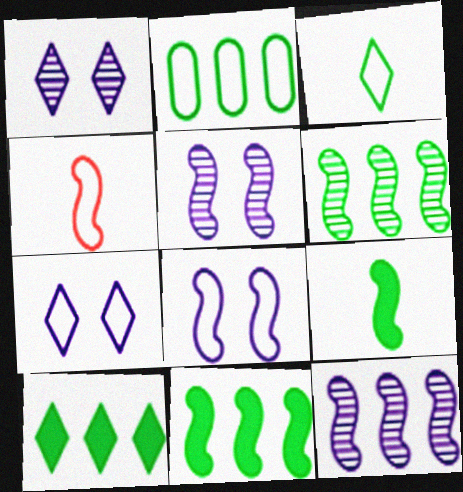[[2, 4, 7], 
[2, 6, 10], 
[4, 5, 11]]